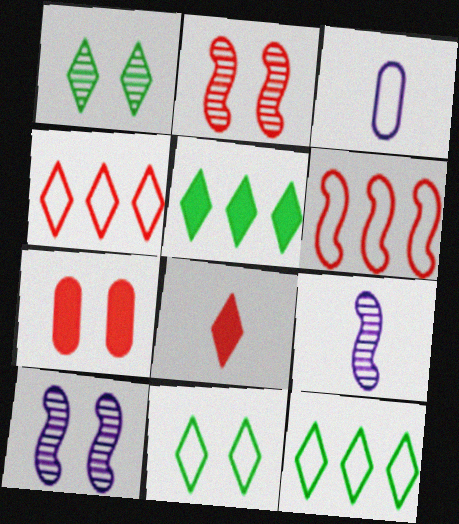[[2, 3, 5], 
[3, 6, 11], 
[7, 9, 12], 
[7, 10, 11]]